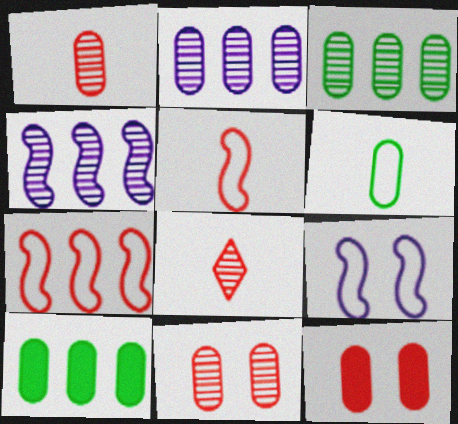[[2, 6, 12], 
[7, 8, 12], 
[8, 9, 10]]